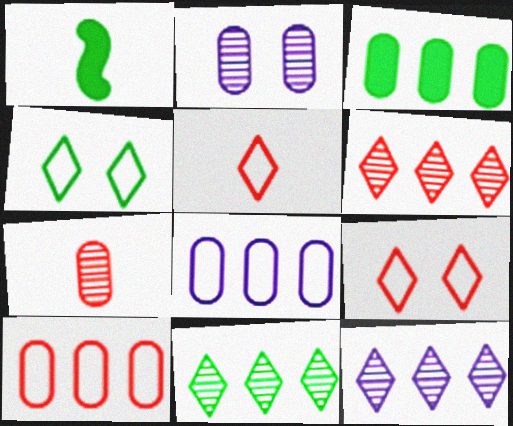[[6, 11, 12]]